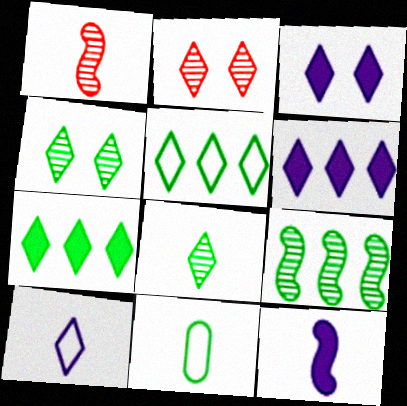[[2, 7, 10]]